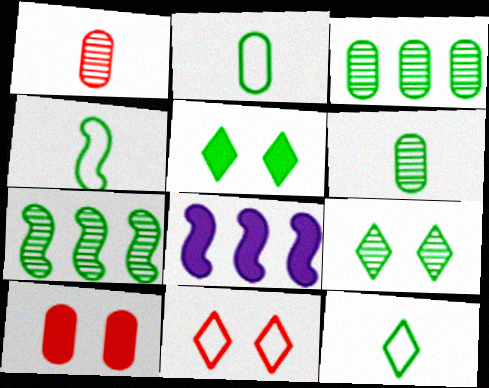[[2, 4, 12], 
[2, 5, 7], 
[3, 4, 5], 
[6, 7, 9], 
[6, 8, 11]]